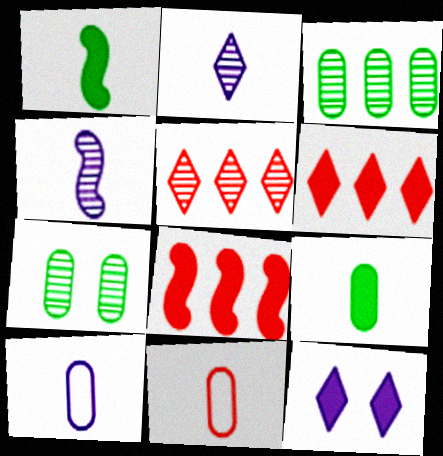[[1, 2, 11], 
[4, 5, 7], 
[8, 9, 12]]